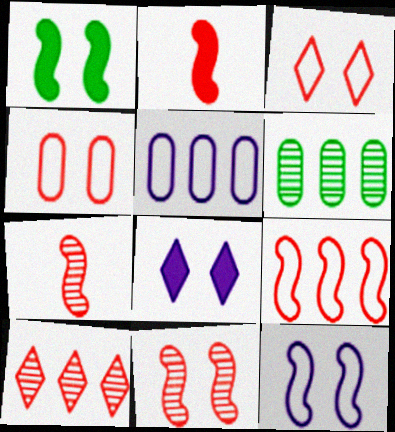[[1, 11, 12], 
[2, 4, 10], 
[2, 9, 11]]